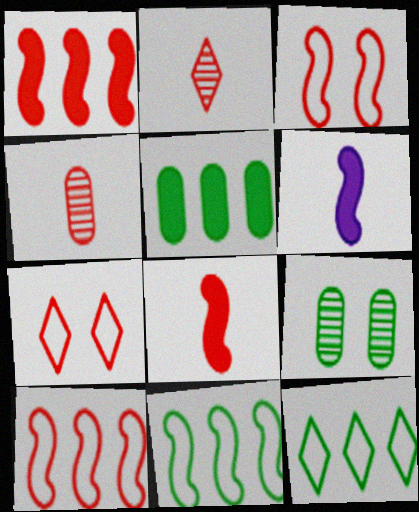[[1, 4, 7]]